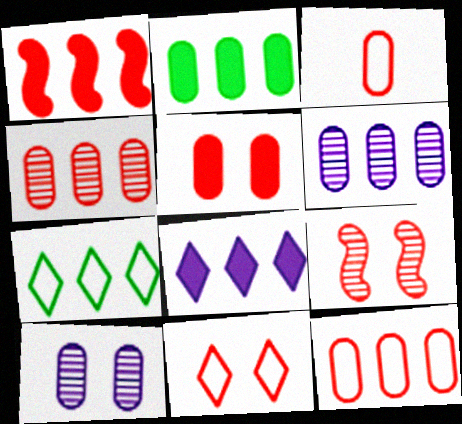[[1, 2, 8], 
[1, 6, 7], 
[2, 3, 10], 
[2, 6, 12], 
[3, 4, 5], 
[5, 9, 11]]